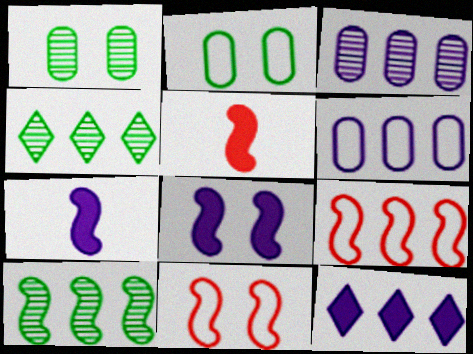[[7, 10, 11]]